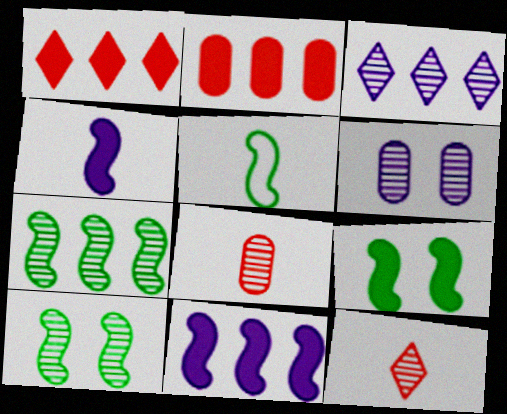[[1, 5, 6], 
[3, 8, 10], 
[5, 7, 9], 
[6, 7, 12]]